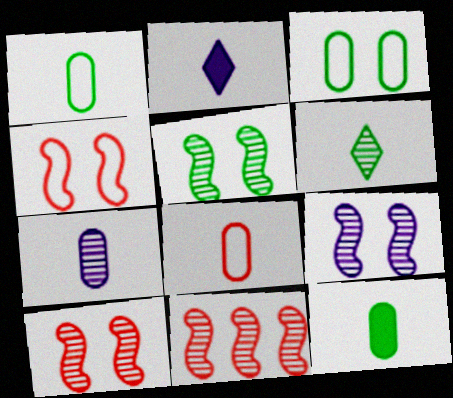[[2, 3, 11], 
[5, 9, 10], 
[7, 8, 12]]